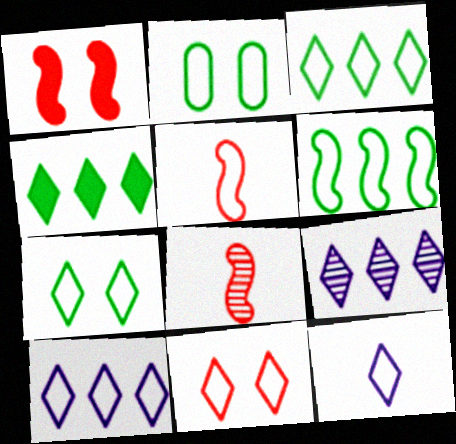[[2, 5, 10], 
[3, 11, 12]]